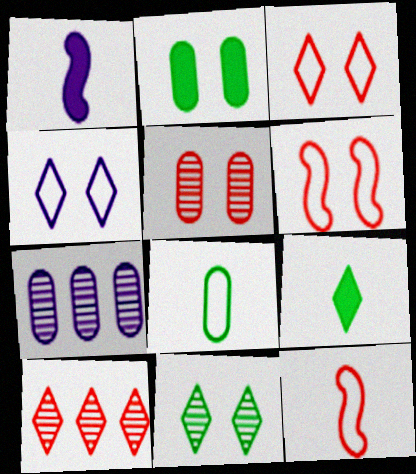[[1, 4, 7], 
[4, 9, 10], 
[6, 7, 9]]